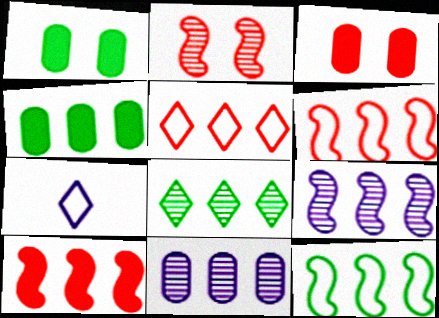[[2, 4, 7], 
[4, 5, 9], 
[4, 8, 12], 
[9, 10, 12]]